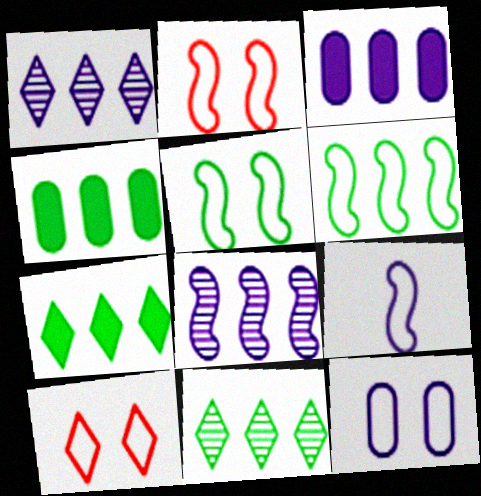[[2, 6, 9], 
[4, 6, 11], 
[5, 10, 12]]